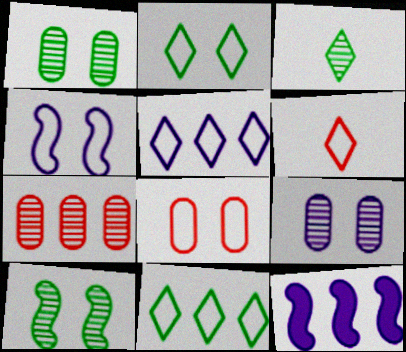[[1, 6, 12], 
[2, 4, 8], 
[2, 5, 6], 
[3, 8, 12], 
[7, 11, 12]]